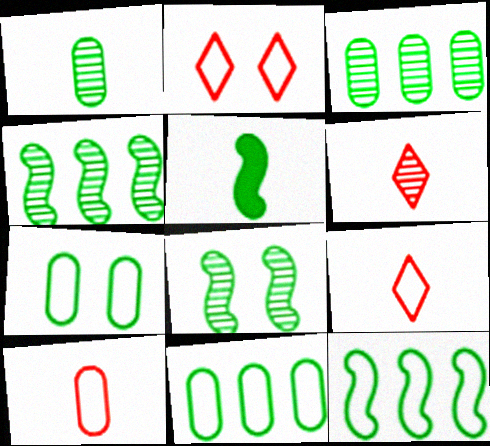[[5, 8, 12]]